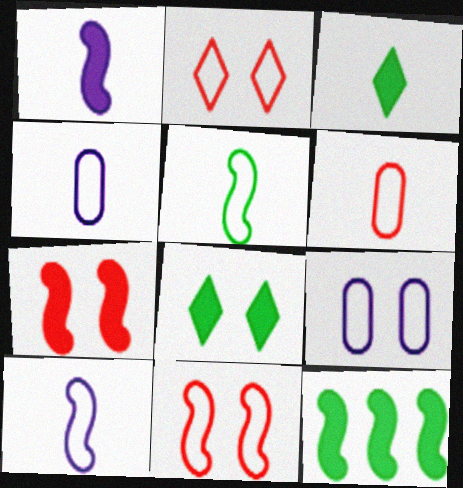[[1, 7, 12]]